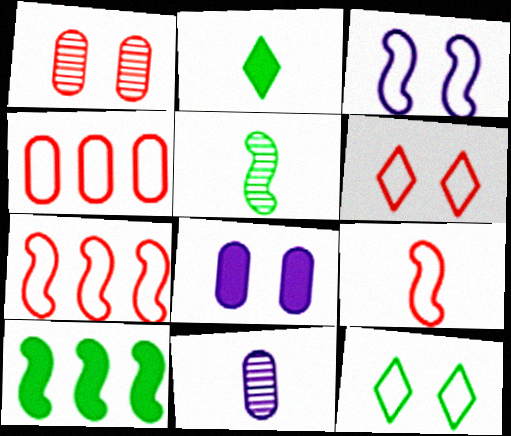[[2, 9, 11], 
[4, 6, 9], 
[6, 10, 11]]